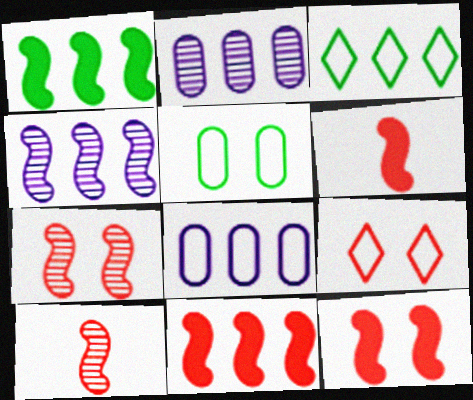[[2, 3, 11], 
[6, 11, 12]]